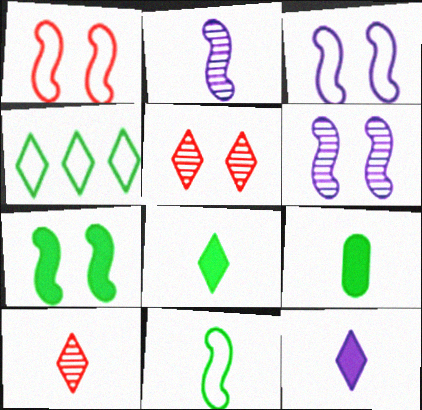[[1, 6, 7], 
[4, 5, 12]]